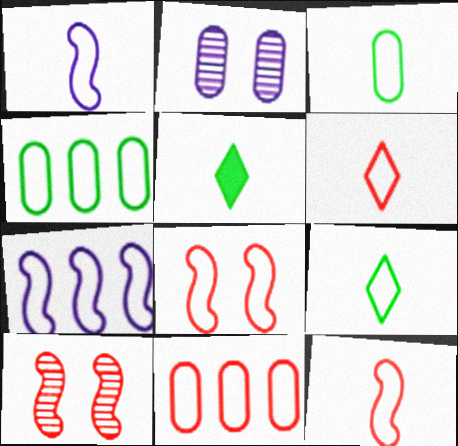[[1, 3, 6], 
[6, 8, 11]]